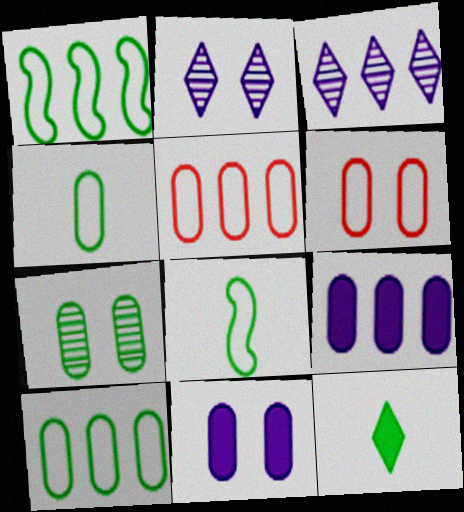[[1, 7, 12], 
[6, 7, 11]]